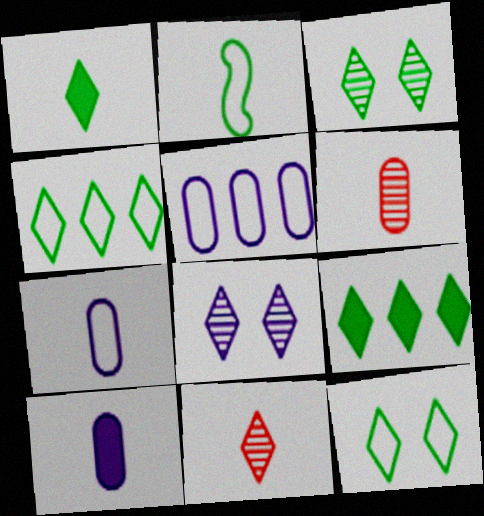[[1, 3, 4], 
[2, 10, 11]]